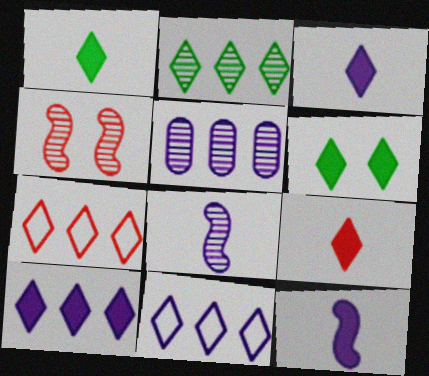[[1, 3, 9], 
[2, 7, 10], 
[6, 9, 10]]